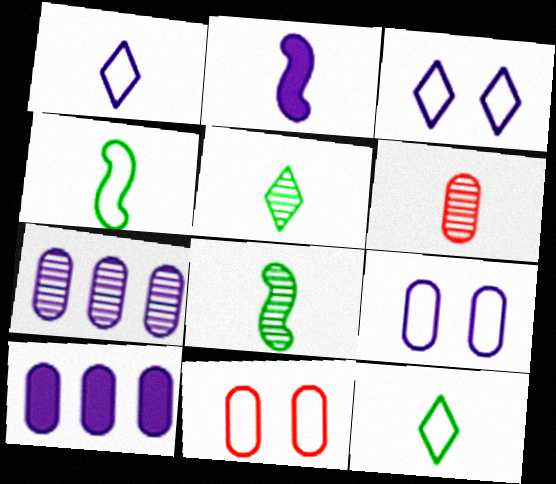[[2, 3, 7], 
[2, 6, 12]]